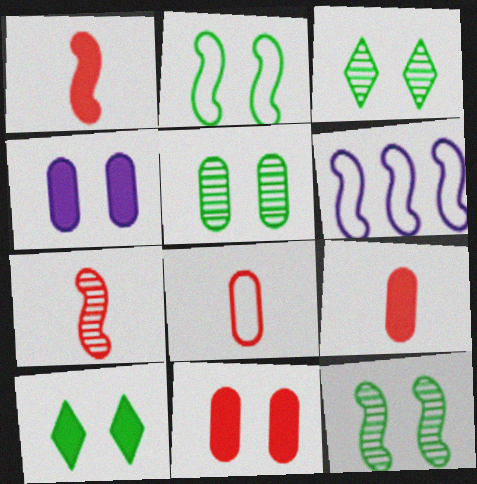[[1, 6, 12], 
[2, 5, 10], 
[3, 5, 12], 
[3, 6, 9]]